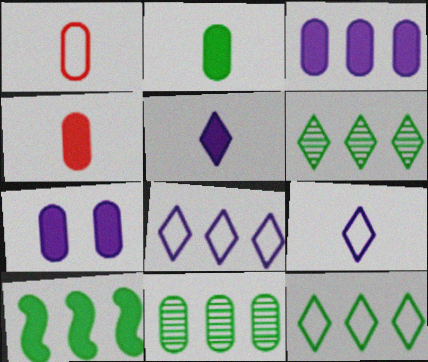[[1, 7, 11], 
[10, 11, 12]]